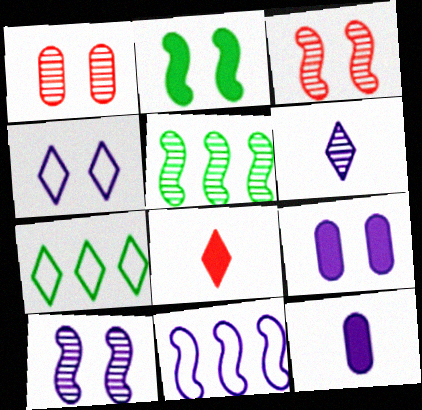[[1, 2, 4], 
[1, 5, 6], 
[3, 7, 12], 
[4, 9, 10], 
[6, 9, 11]]